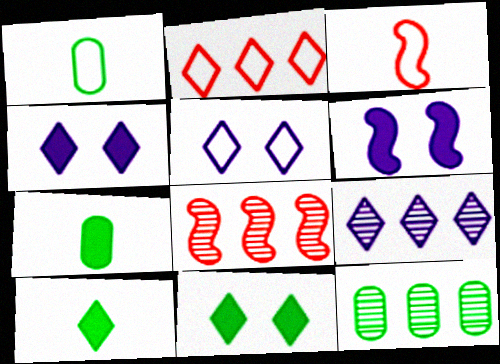[[1, 4, 8], 
[3, 4, 12], 
[5, 7, 8], 
[8, 9, 12]]